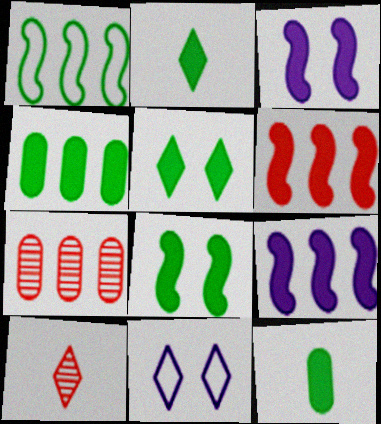[[2, 4, 8]]